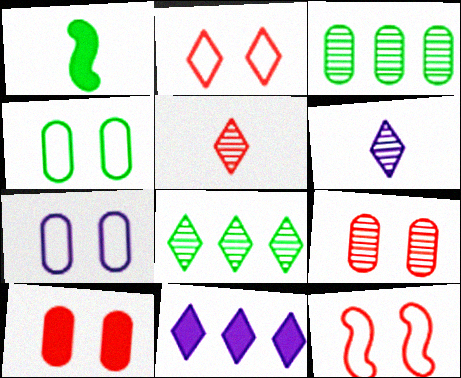[[1, 4, 8], 
[1, 10, 11]]